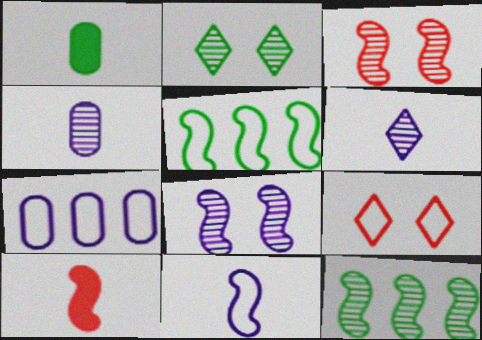[[1, 2, 5], 
[2, 7, 10], 
[5, 8, 10]]